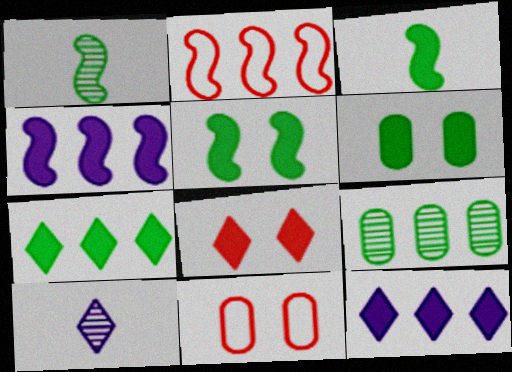[[1, 11, 12], 
[2, 6, 10], 
[2, 9, 12], 
[3, 6, 7]]